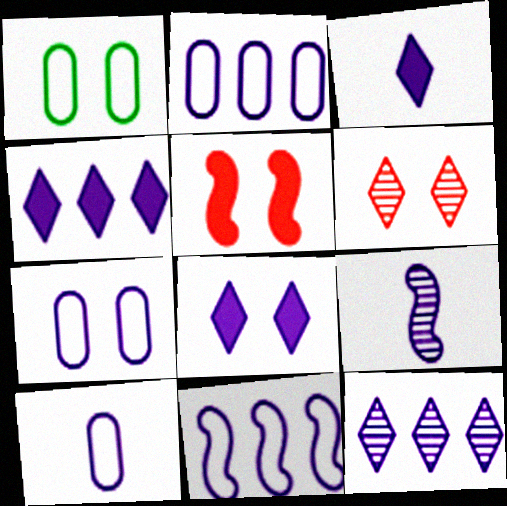[[2, 7, 10], 
[2, 8, 9], 
[3, 4, 8], 
[3, 9, 10], 
[4, 7, 9]]